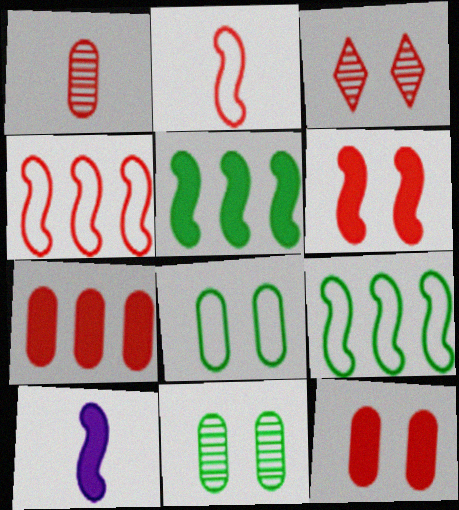[[2, 3, 7], 
[5, 6, 10]]